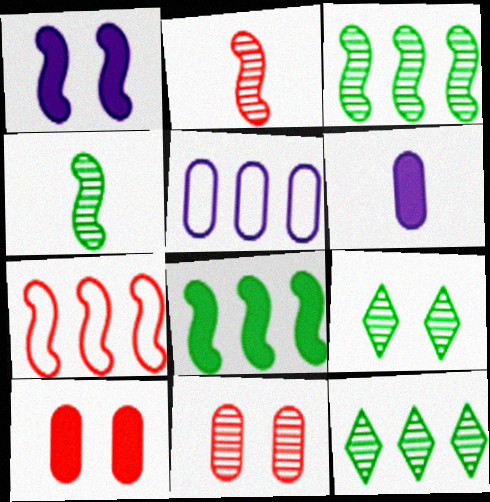[[1, 4, 7], 
[6, 7, 9]]